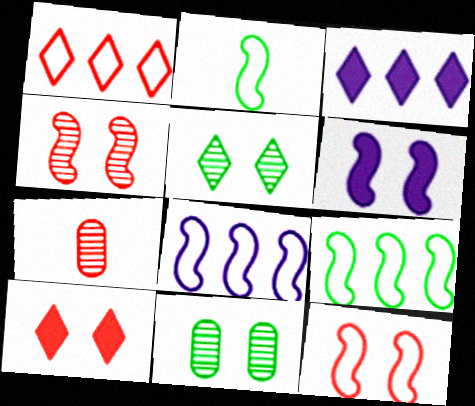[[2, 8, 12]]